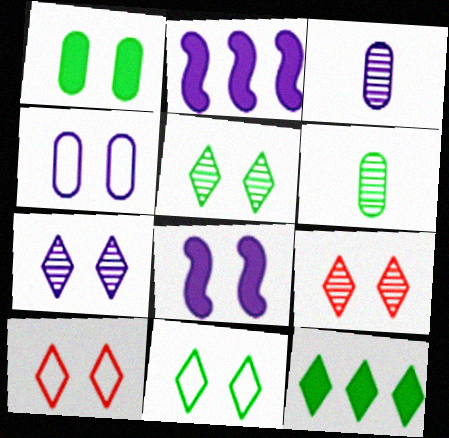[[2, 6, 10], 
[4, 7, 8], 
[5, 7, 9]]